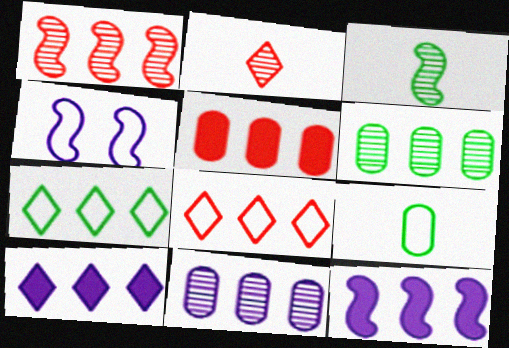[[1, 5, 8], 
[4, 8, 9], 
[6, 8, 12]]